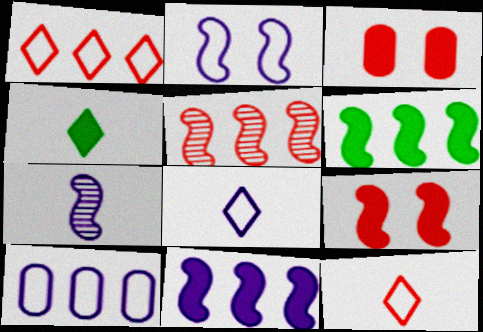[[2, 7, 11], 
[2, 8, 10], 
[3, 4, 11], 
[3, 5, 12]]